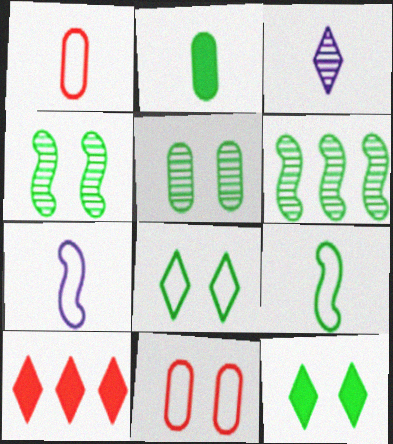[[2, 6, 8], 
[3, 8, 10], 
[5, 7, 10]]